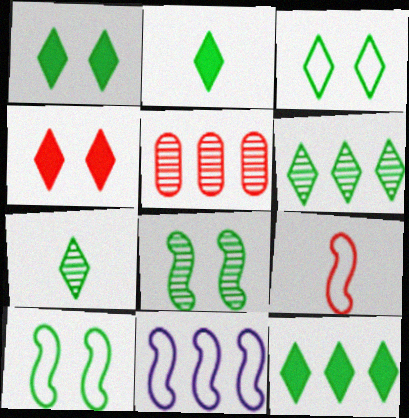[[1, 2, 12], 
[2, 3, 6], 
[3, 7, 12], 
[4, 5, 9], 
[5, 11, 12], 
[9, 10, 11]]